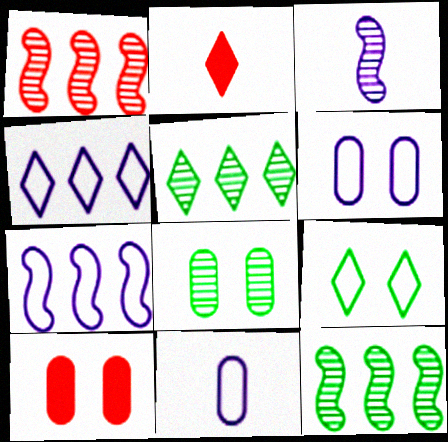[[2, 6, 12], 
[2, 7, 8], 
[6, 8, 10]]